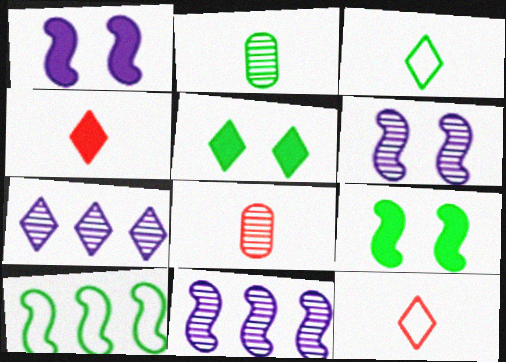[[2, 5, 10], 
[5, 7, 12]]